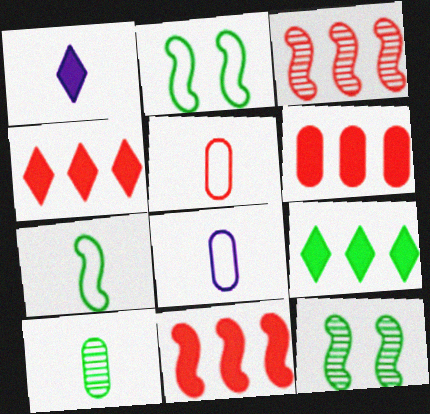[[2, 9, 10], 
[4, 6, 11], 
[4, 8, 12]]